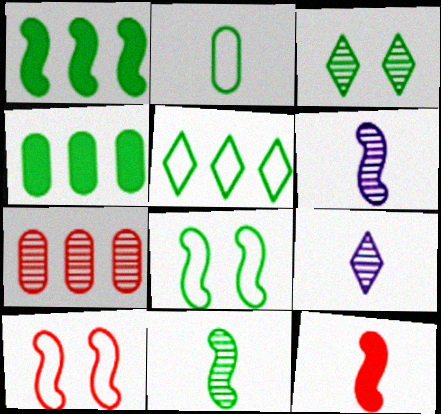[[1, 2, 3], 
[1, 6, 10], 
[1, 8, 11], 
[2, 5, 8], 
[2, 9, 12], 
[3, 6, 7], 
[4, 9, 10]]